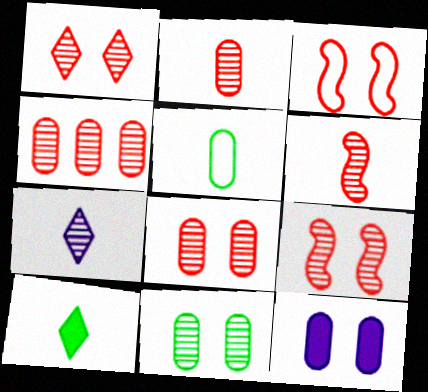[[1, 4, 6], 
[1, 8, 9], 
[2, 4, 8], 
[4, 5, 12]]